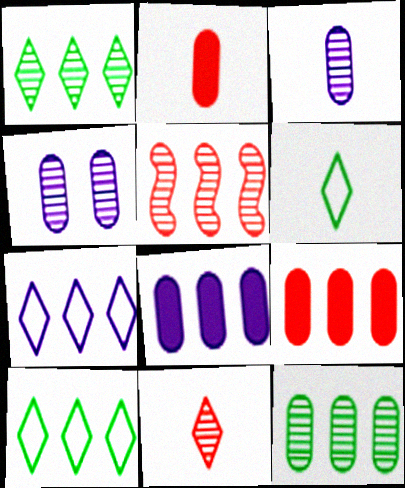[[5, 8, 10]]